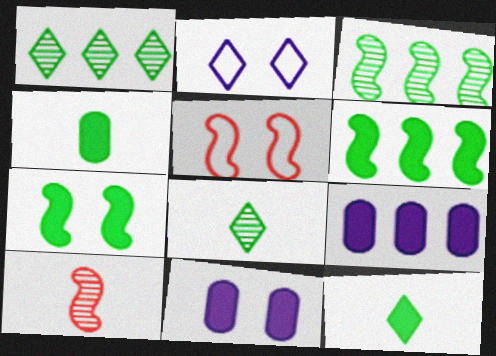[[5, 8, 9]]